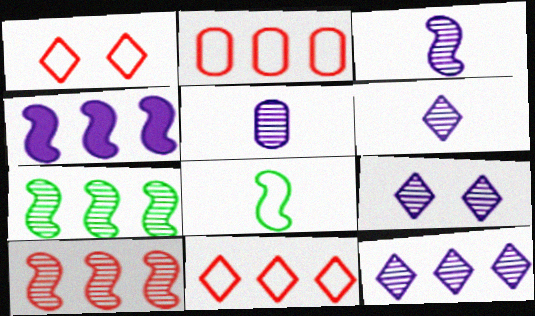[[3, 5, 6], 
[6, 9, 12]]